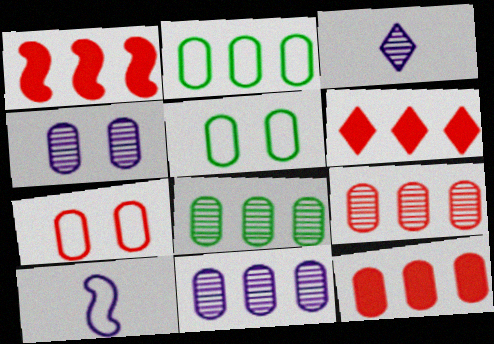[[1, 3, 5], 
[1, 6, 12], 
[2, 11, 12], 
[8, 9, 11]]